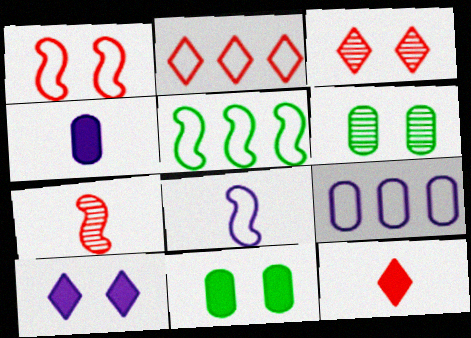[[1, 5, 8], 
[1, 6, 10], 
[2, 3, 12], 
[2, 5, 9], 
[3, 4, 5]]